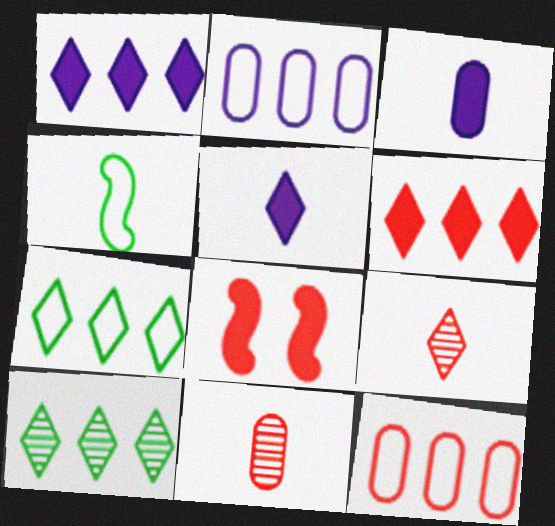[[3, 4, 9], 
[4, 5, 11], 
[8, 9, 12]]